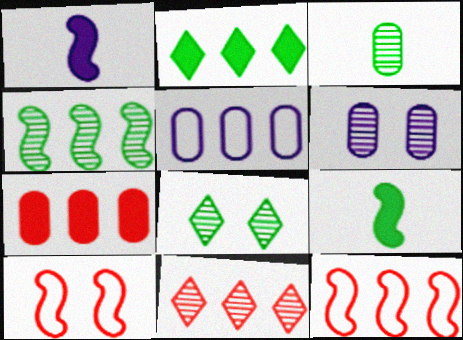[[1, 4, 10], 
[3, 4, 8], 
[7, 11, 12]]